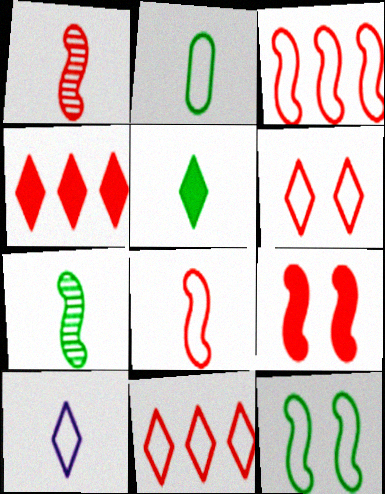[[1, 3, 9], 
[2, 5, 7], 
[2, 8, 10]]